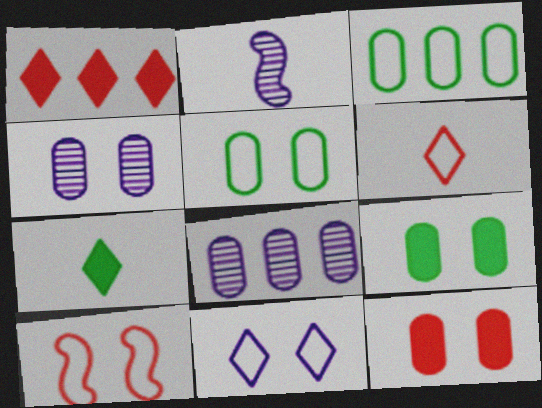[[1, 2, 5], 
[4, 5, 12], 
[5, 10, 11], 
[7, 8, 10]]